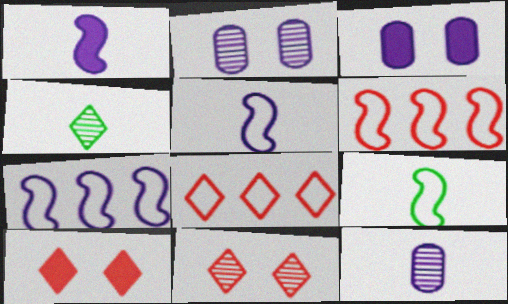[[3, 4, 6]]